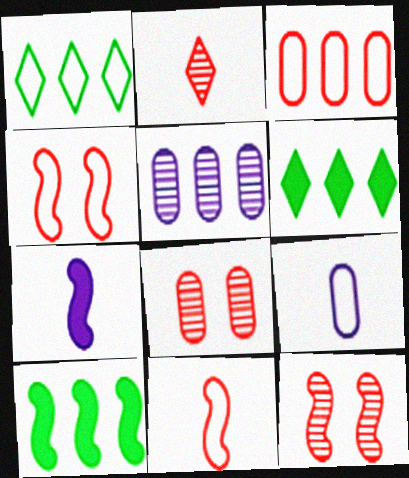[[1, 4, 9], 
[1, 7, 8], 
[6, 9, 12]]